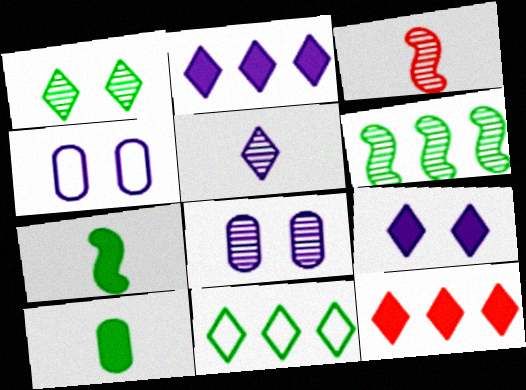[]